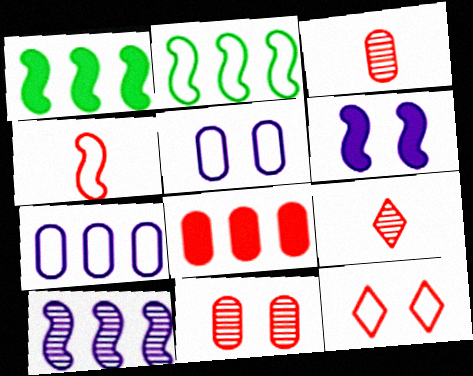[[1, 5, 9]]